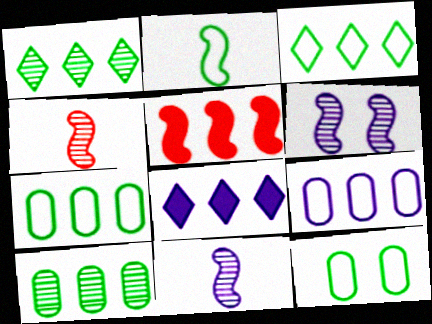[[1, 5, 9], 
[2, 3, 12], 
[2, 5, 6], 
[4, 8, 12]]